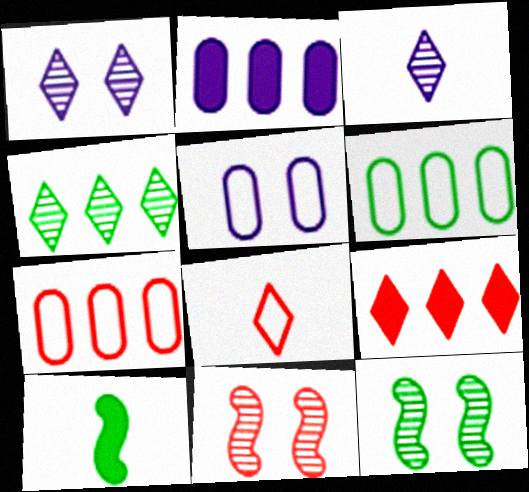[[1, 7, 10], 
[2, 8, 12]]